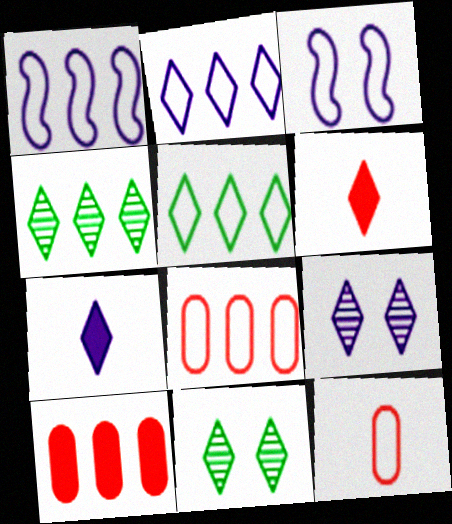[[1, 4, 10], 
[1, 5, 8], 
[2, 6, 11], 
[2, 7, 9], 
[3, 5, 12], 
[5, 6, 9]]